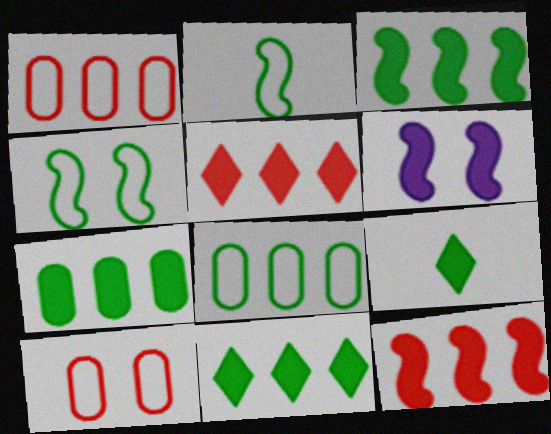[[3, 7, 11]]